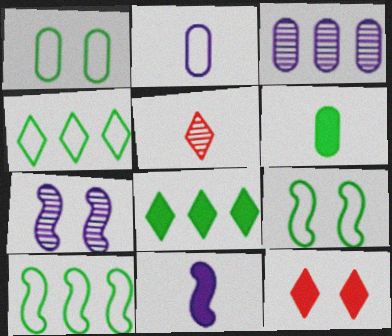[[1, 7, 12]]